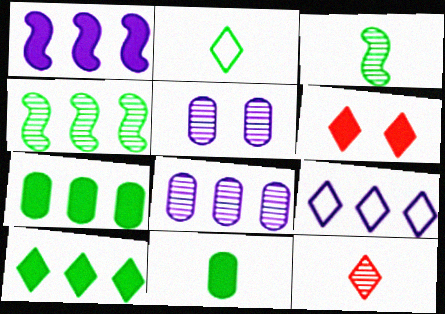[[1, 6, 11], 
[1, 8, 9], 
[2, 3, 11], 
[4, 5, 12]]